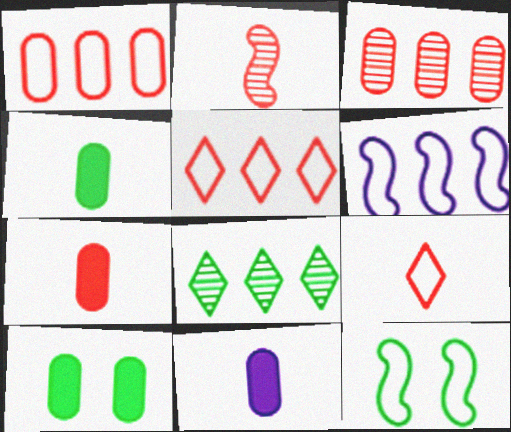[[2, 7, 9], 
[4, 7, 11], 
[4, 8, 12]]